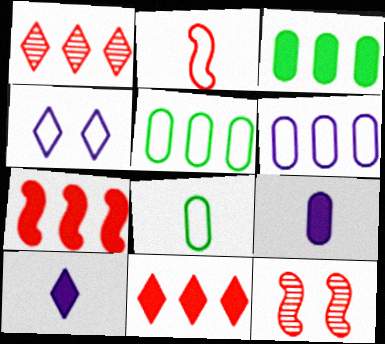[[2, 4, 5], 
[2, 7, 12], 
[5, 10, 12]]